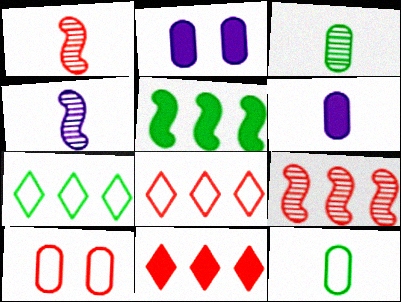[[1, 2, 7], 
[1, 10, 11]]